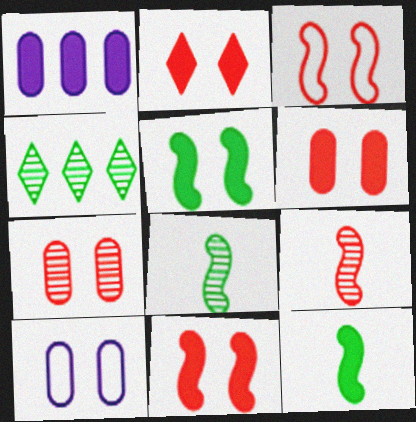[[1, 2, 12], 
[2, 3, 7], 
[2, 6, 11]]